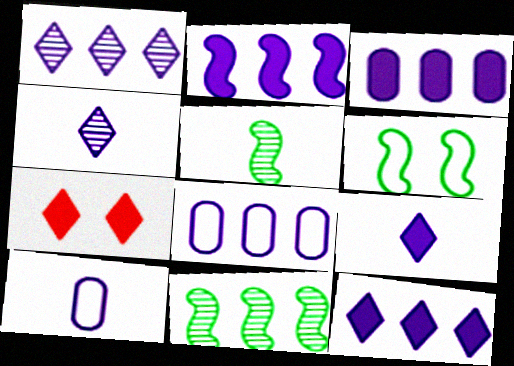[[1, 2, 8], 
[2, 3, 12], 
[5, 7, 8], 
[7, 10, 11]]